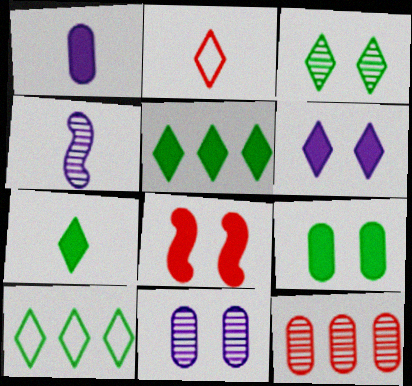[[1, 5, 8], 
[2, 8, 12], 
[3, 4, 12], 
[3, 7, 10], 
[6, 8, 9]]